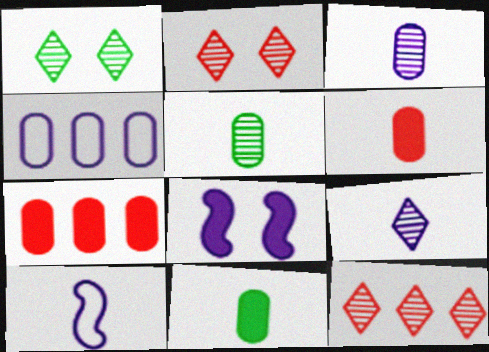[[1, 7, 10], 
[1, 9, 12], 
[4, 8, 9]]